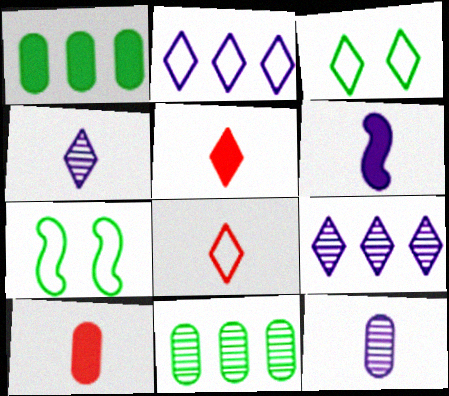[[2, 3, 8], 
[3, 5, 9], 
[7, 9, 10]]